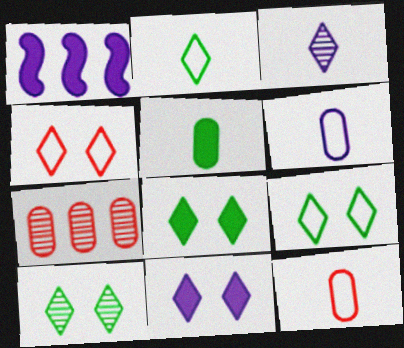[[1, 10, 12], 
[4, 10, 11], 
[8, 9, 10]]